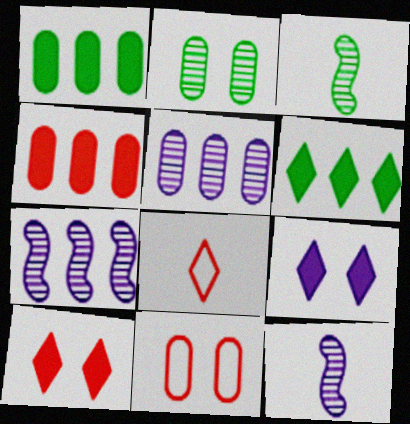[[6, 11, 12]]